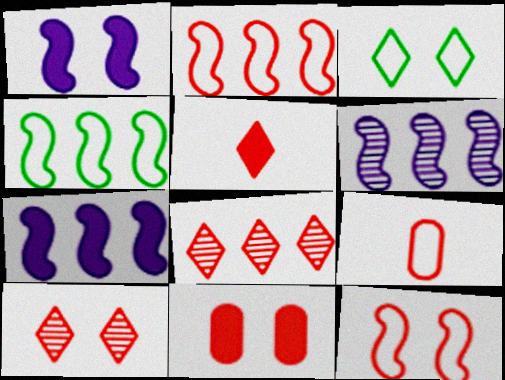[[10, 11, 12]]